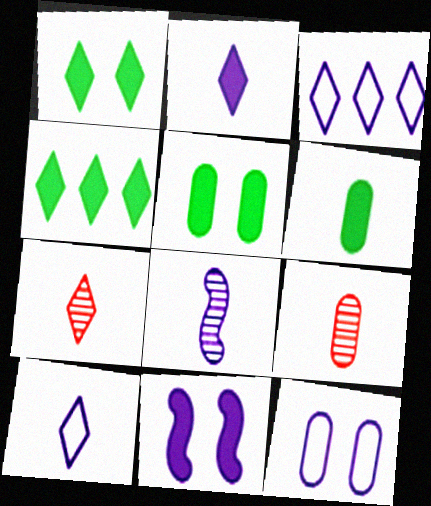[[1, 3, 7]]